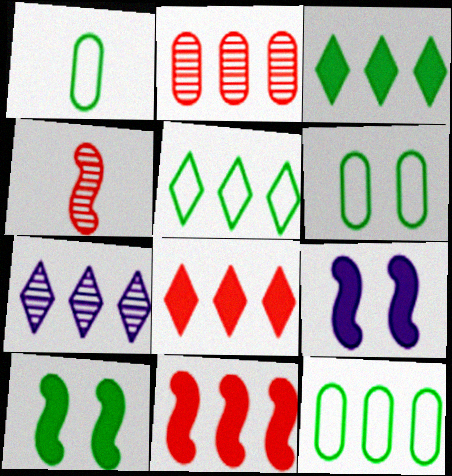[[1, 6, 12], 
[5, 7, 8], 
[7, 11, 12]]